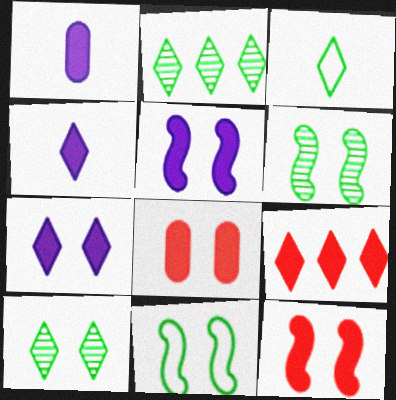[]